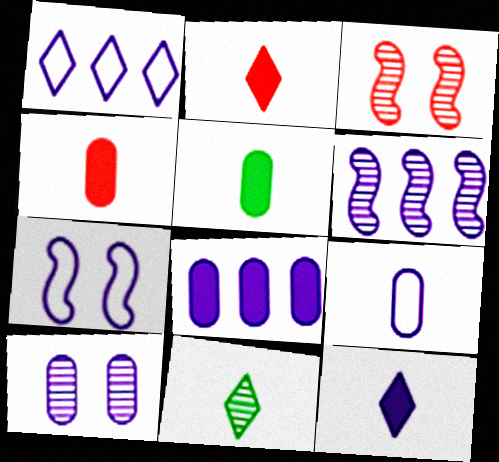[[1, 3, 5], 
[1, 6, 8], 
[1, 7, 9], 
[8, 9, 10]]